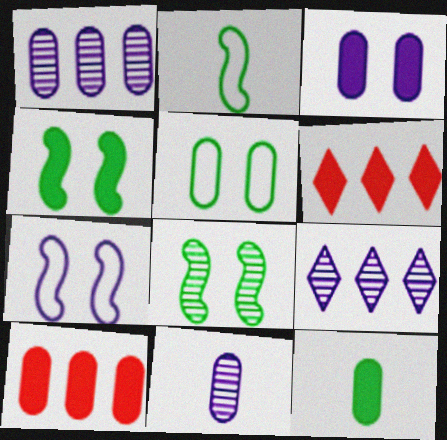[[3, 10, 12], 
[5, 10, 11]]